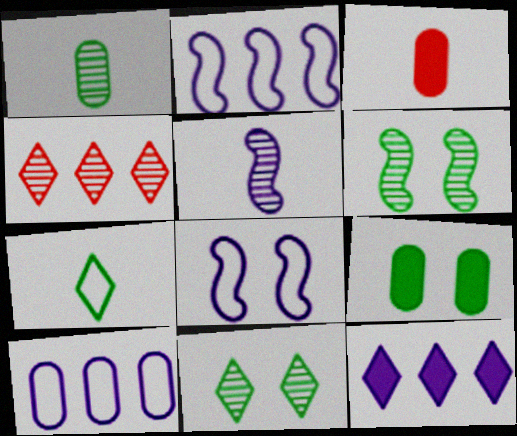[[2, 3, 11], 
[3, 5, 7]]